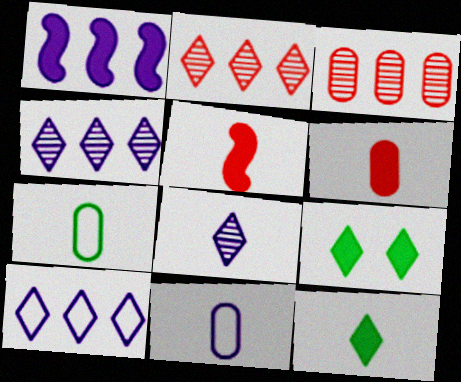[[1, 6, 9], 
[5, 7, 8]]